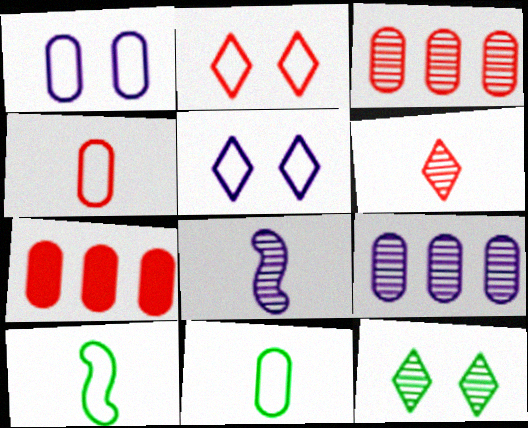[[3, 8, 12]]